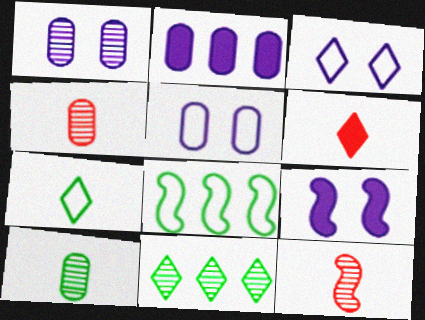[[1, 3, 9], 
[1, 6, 8], 
[1, 11, 12], 
[3, 6, 11], 
[8, 9, 12]]